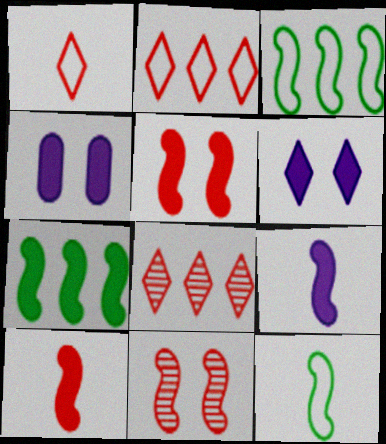[[3, 9, 11], 
[4, 8, 12], 
[5, 7, 9]]